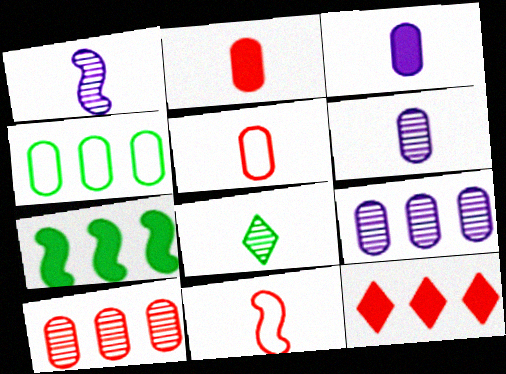[[3, 8, 11]]